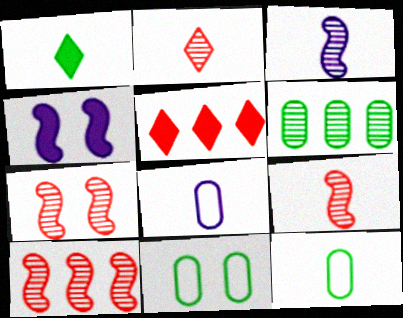[[1, 8, 9], 
[3, 5, 11], 
[7, 9, 10]]